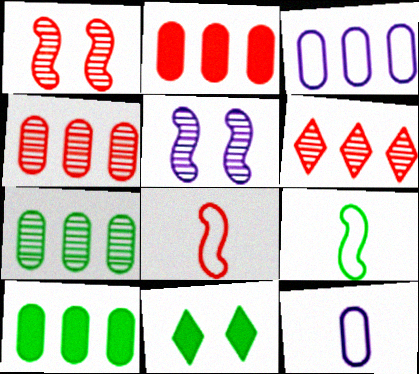[[2, 3, 7], 
[3, 4, 10], 
[7, 9, 11]]